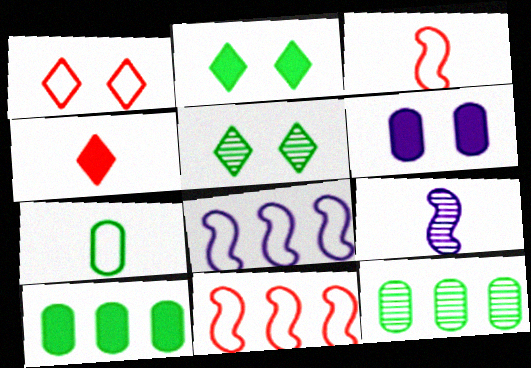[[1, 7, 8], 
[1, 9, 10], 
[4, 7, 9]]